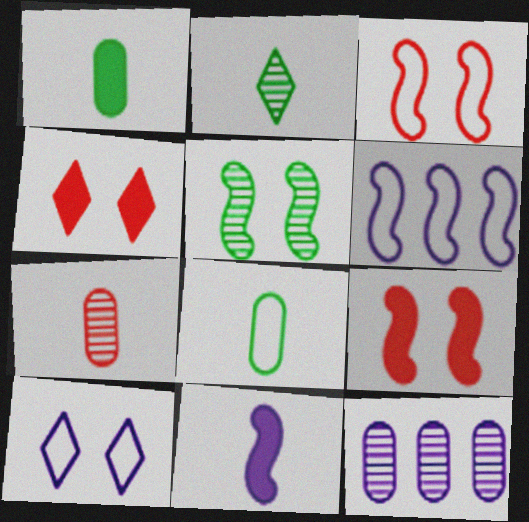[[10, 11, 12]]